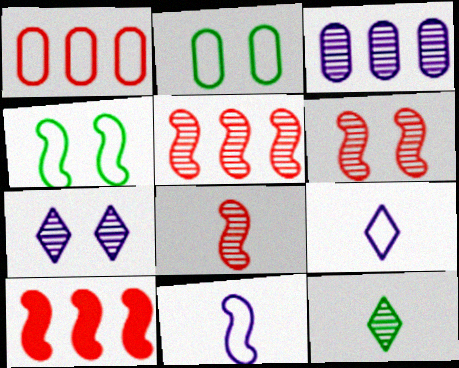[[1, 4, 9], 
[3, 6, 12], 
[5, 6, 8]]